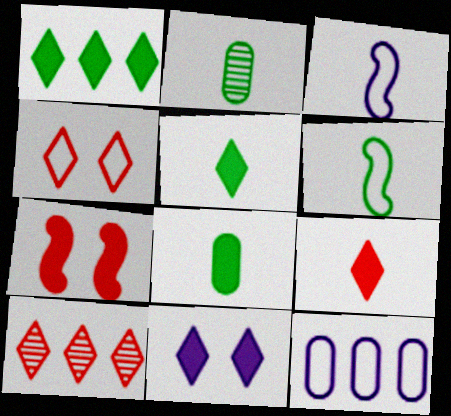[[1, 9, 11], 
[2, 3, 9], 
[2, 5, 6], 
[4, 6, 12], 
[4, 9, 10]]